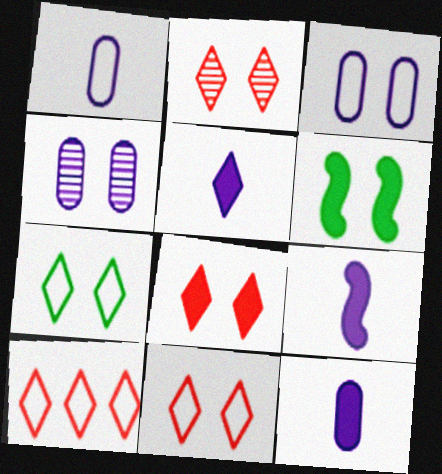[[2, 3, 6], 
[2, 8, 11], 
[4, 6, 11], 
[5, 9, 12]]